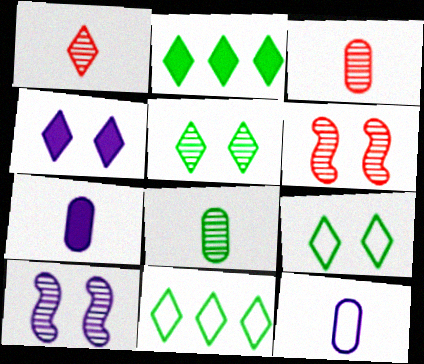[[1, 4, 11], 
[2, 6, 12], 
[6, 7, 11]]